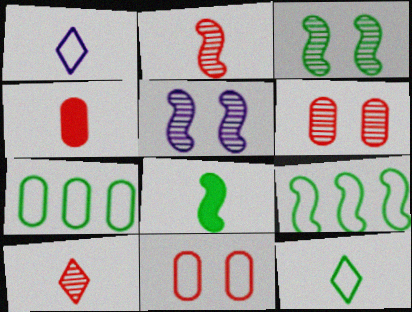[[1, 9, 11], 
[3, 8, 9]]